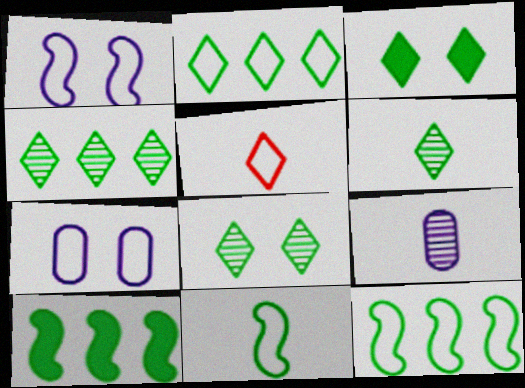[[2, 3, 6], 
[4, 6, 8], 
[5, 7, 12]]